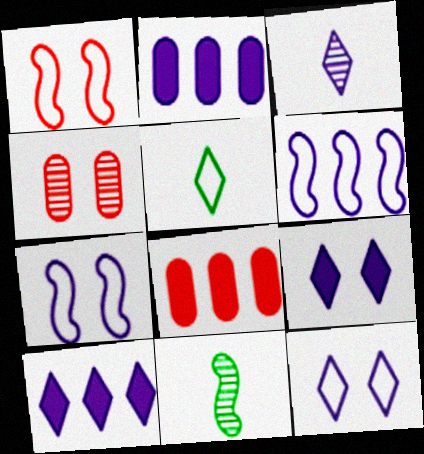[[2, 3, 7], 
[3, 10, 12], 
[8, 11, 12]]